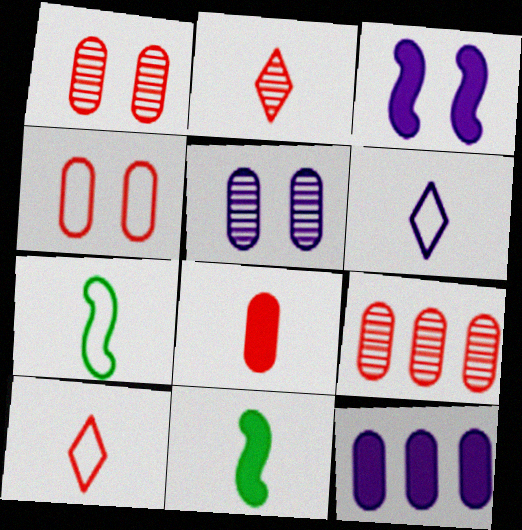[[4, 8, 9]]